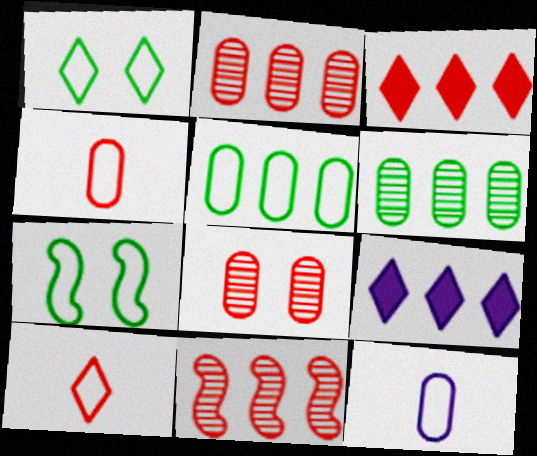[[5, 9, 11]]